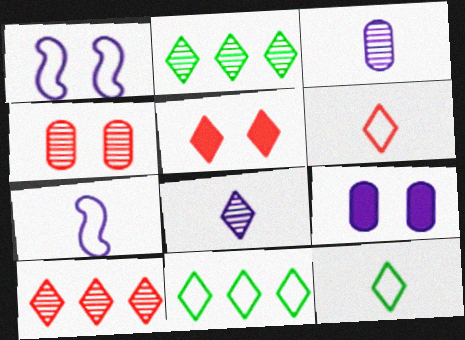[[5, 6, 10], 
[5, 8, 11]]